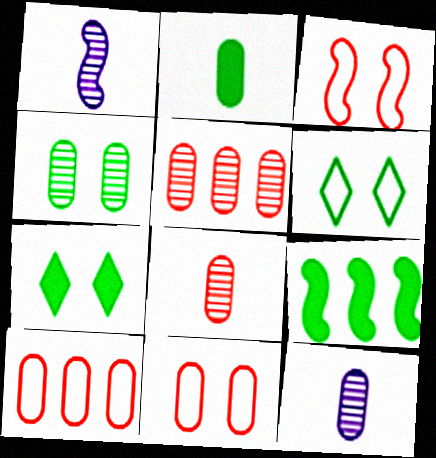[[1, 3, 9], 
[1, 7, 10], 
[2, 7, 9], 
[4, 5, 12]]